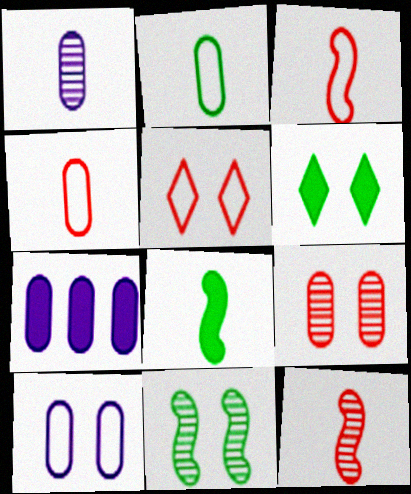[[1, 7, 10], 
[2, 7, 9]]